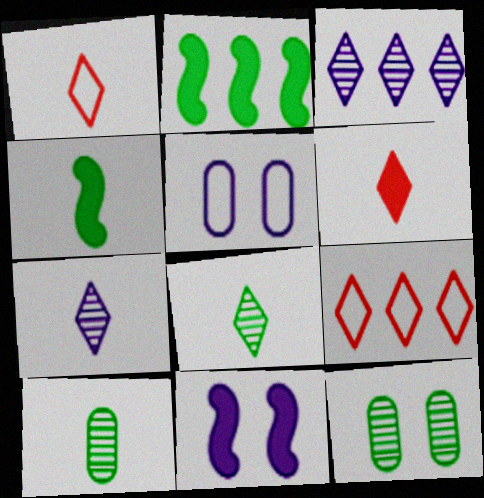[[9, 10, 11]]